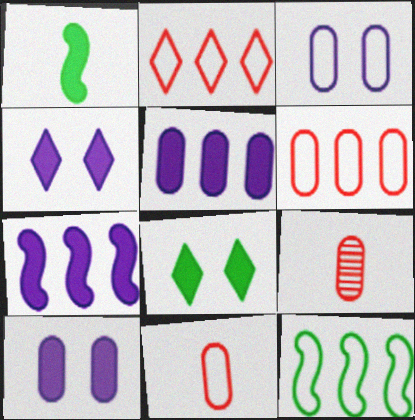[[4, 9, 12]]